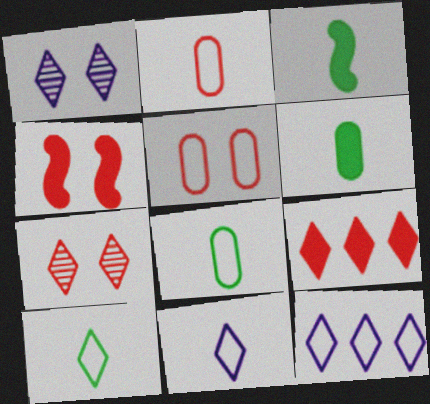[[1, 9, 10], 
[4, 5, 7]]